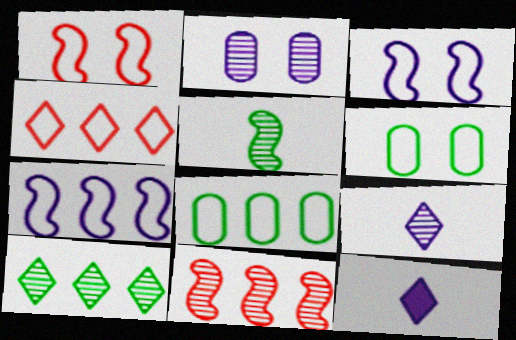[[2, 7, 12], 
[4, 7, 8], 
[6, 11, 12]]